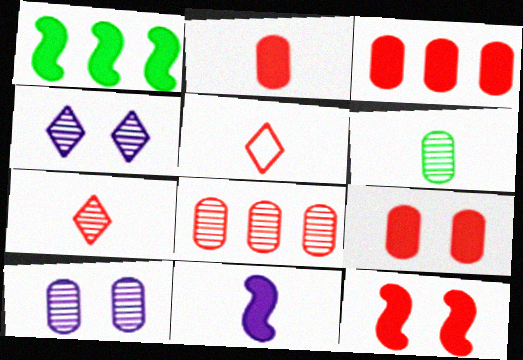[[1, 5, 10], 
[1, 11, 12], 
[2, 3, 9], 
[5, 6, 11], 
[5, 8, 12], 
[6, 8, 10]]